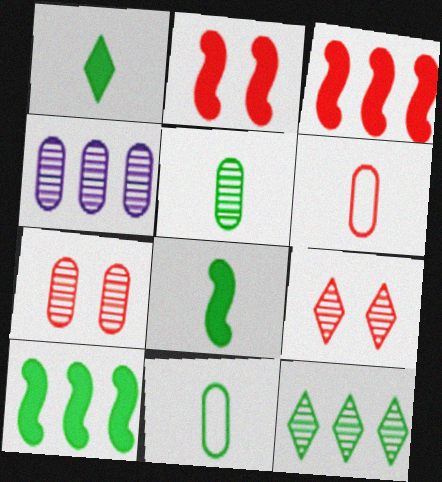[[3, 6, 9], 
[4, 5, 7]]